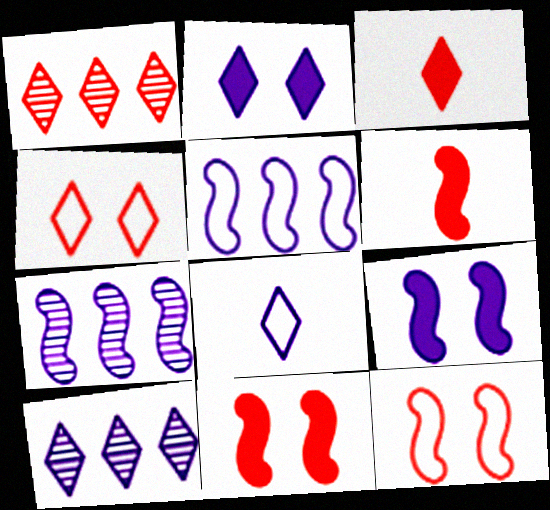[[1, 3, 4], 
[2, 8, 10]]